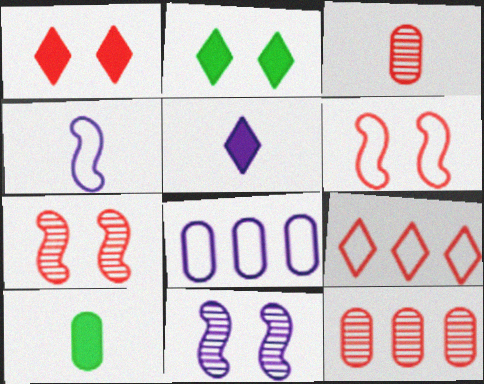[[2, 4, 12], 
[5, 8, 11], 
[9, 10, 11]]